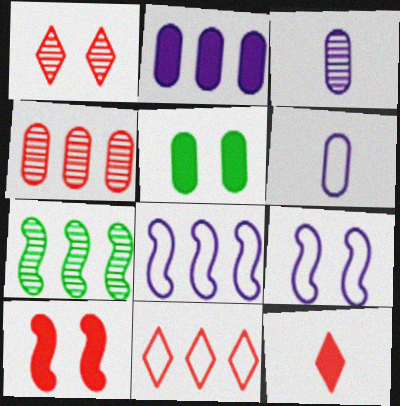[[1, 3, 7], 
[1, 5, 9], 
[1, 11, 12], 
[2, 7, 11], 
[4, 5, 6]]